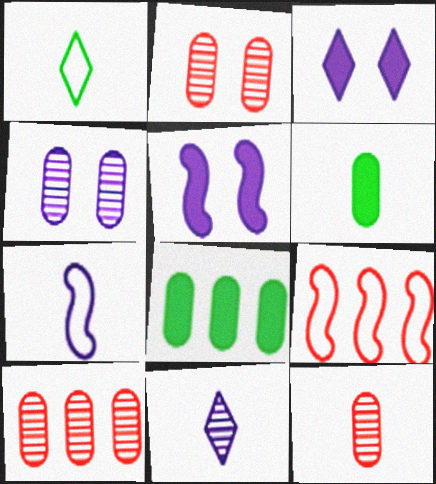[[1, 5, 10], 
[2, 10, 12]]